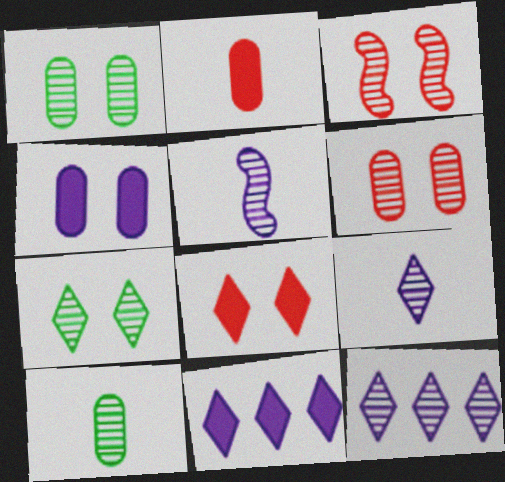[[3, 10, 12]]